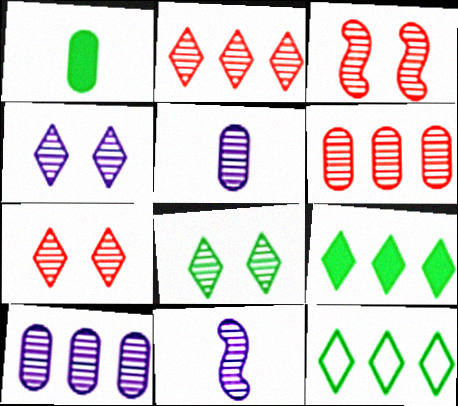[[4, 7, 8], 
[4, 10, 11], 
[6, 8, 11]]